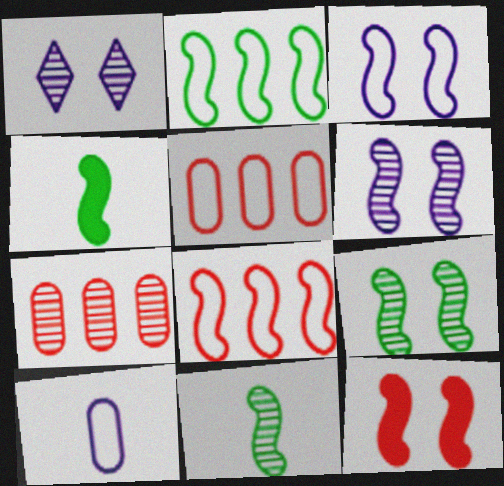[[1, 4, 5], 
[1, 7, 11], 
[2, 4, 9], 
[3, 9, 12], 
[4, 6, 8]]